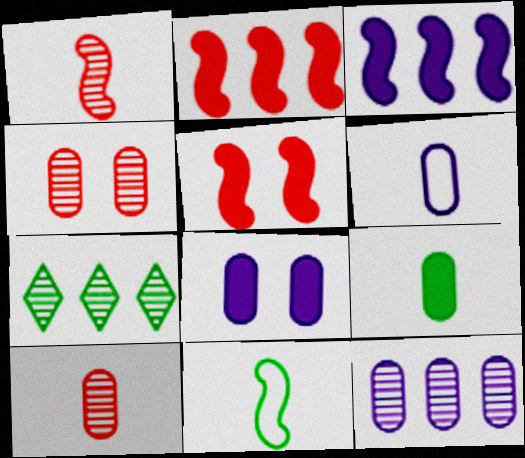[[5, 6, 7], 
[6, 8, 12], 
[6, 9, 10]]